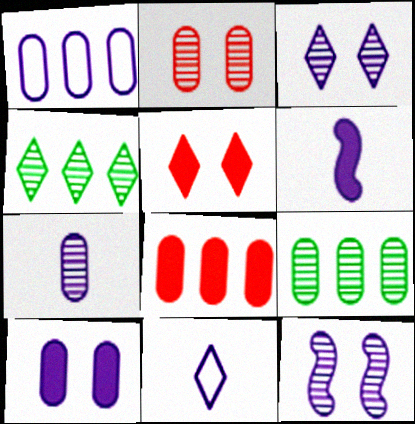[[1, 3, 6], 
[1, 7, 10], 
[1, 8, 9], 
[2, 7, 9], 
[4, 5, 11], 
[6, 7, 11]]